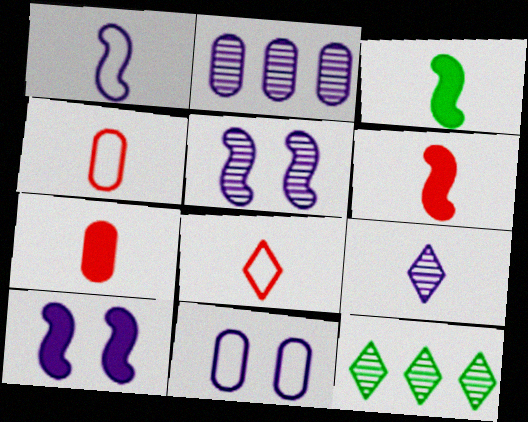[[2, 5, 9], 
[3, 4, 9], 
[4, 10, 12], 
[6, 11, 12]]